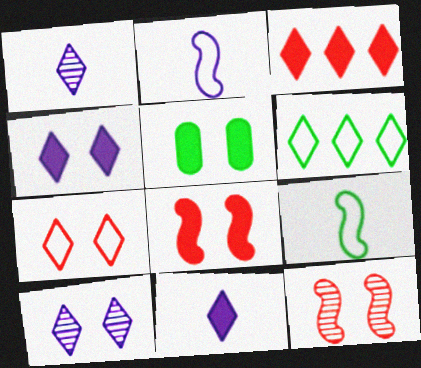[[4, 5, 8]]